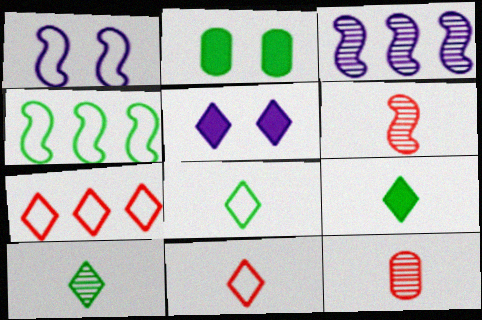[[2, 3, 11], 
[2, 4, 10], 
[4, 5, 12], 
[5, 7, 10], 
[8, 9, 10]]